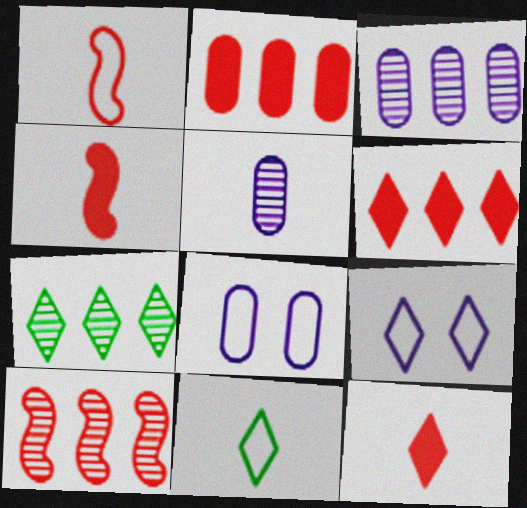[[3, 7, 10], 
[4, 5, 11], 
[4, 7, 8], 
[7, 9, 12]]